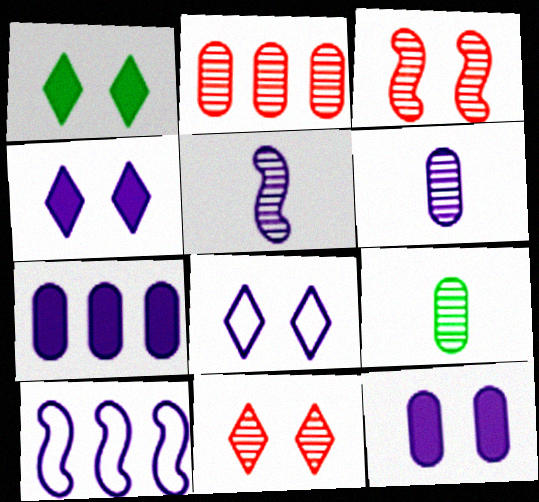[[1, 8, 11], 
[4, 6, 10], 
[5, 7, 8]]